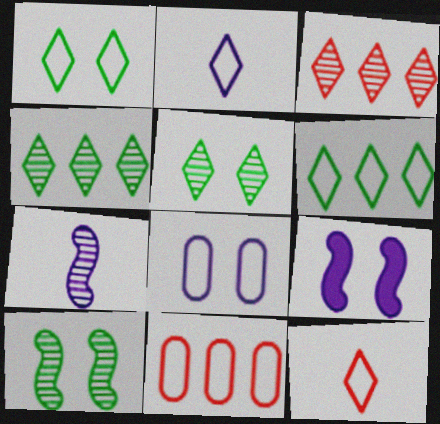[]